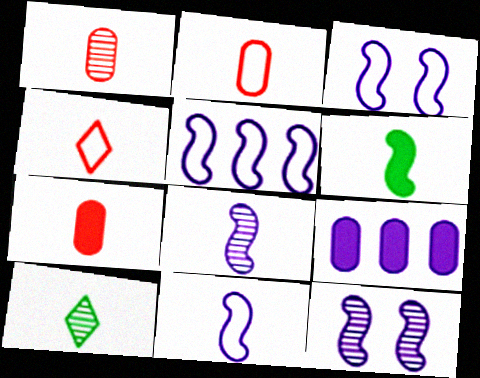[[1, 2, 7], 
[1, 8, 10], 
[3, 5, 11], 
[7, 10, 11]]